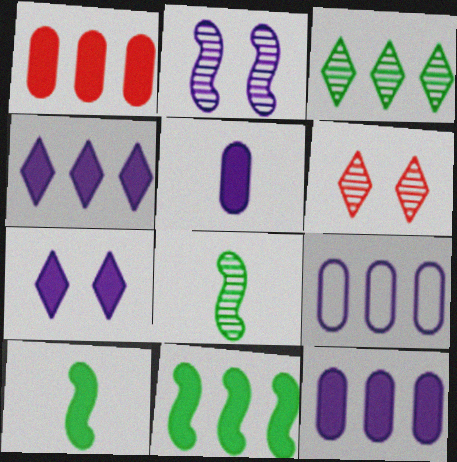[[1, 4, 11], 
[1, 7, 10], 
[6, 9, 10]]